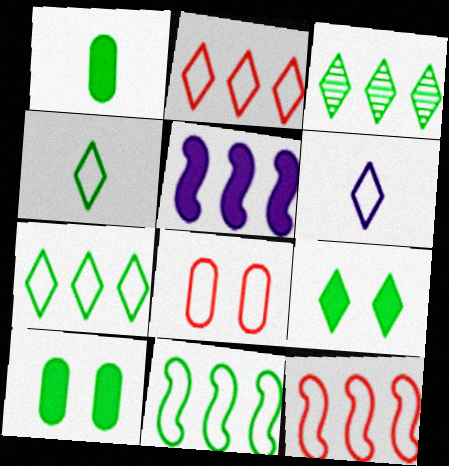[[3, 4, 9], 
[6, 8, 11]]